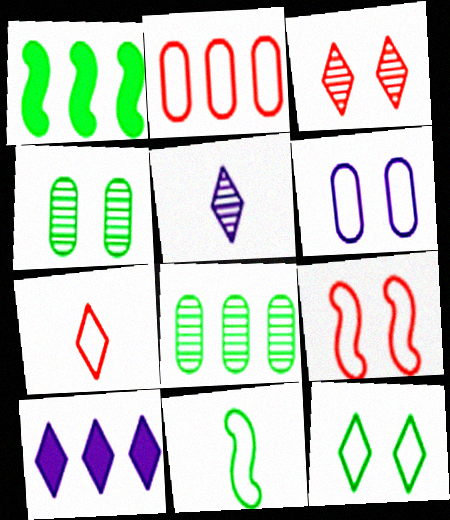[[2, 7, 9], 
[6, 9, 12]]